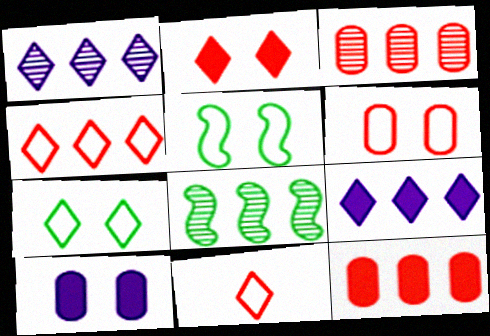[[1, 3, 8], 
[8, 10, 11]]